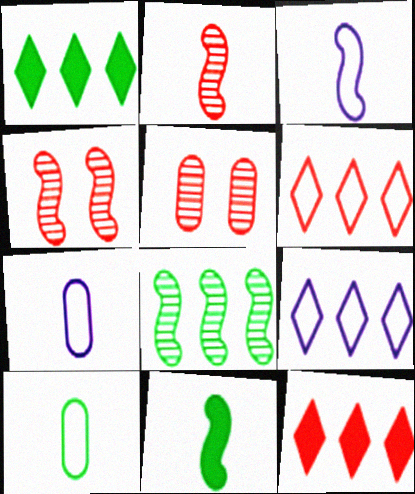[[1, 3, 5], 
[1, 4, 7], 
[2, 3, 11], 
[5, 9, 11]]